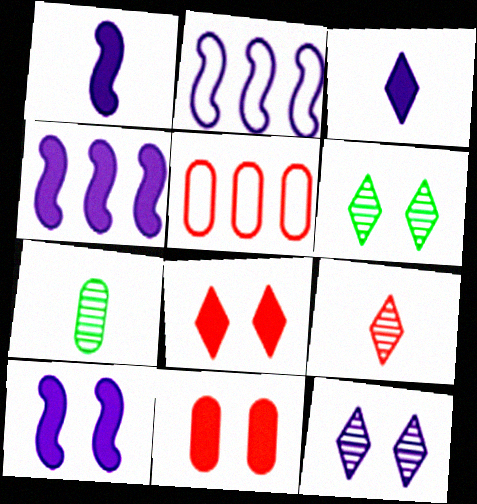[[1, 4, 10], 
[1, 5, 6], 
[2, 7, 8]]